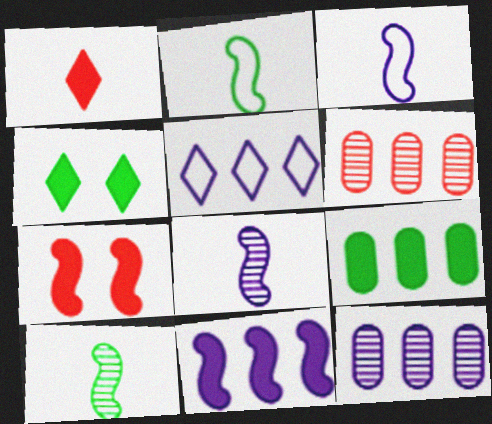[[3, 4, 6], 
[5, 11, 12]]